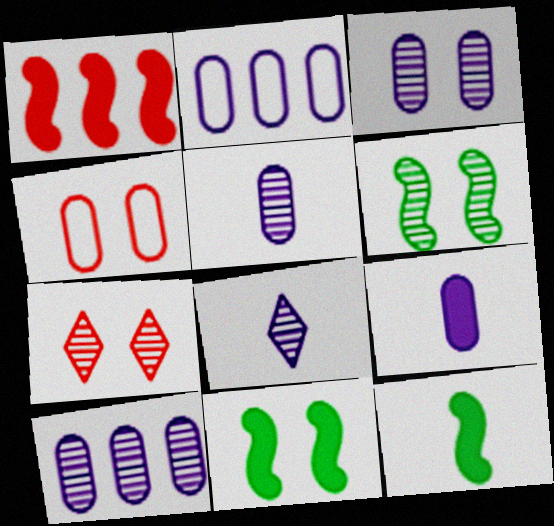[[2, 3, 9], 
[2, 7, 12], 
[3, 5, 10], 
[3, 6, 7]]